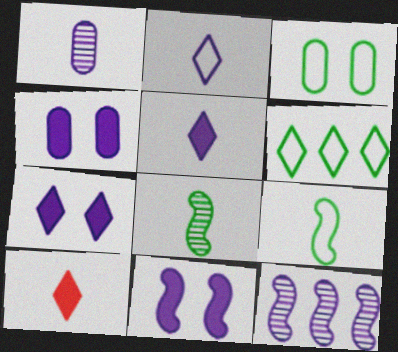[[1, 9, 10], 
[2, 4, 12], 
[3, 6, 9], 
[3, 10, 12], 
[4, 7, 11]]